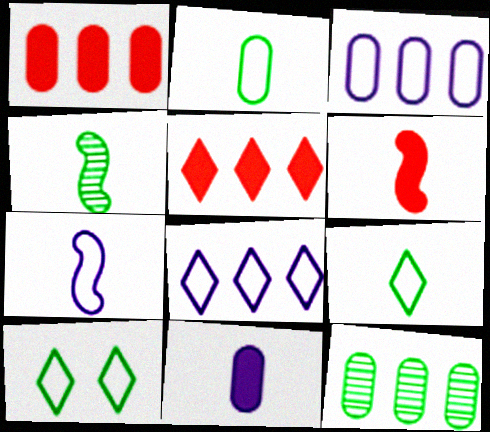[[1, 3, 12], 
[4, 6, 7]]